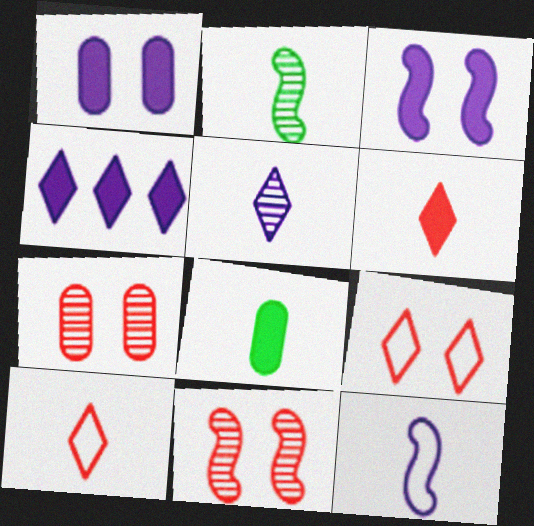[]